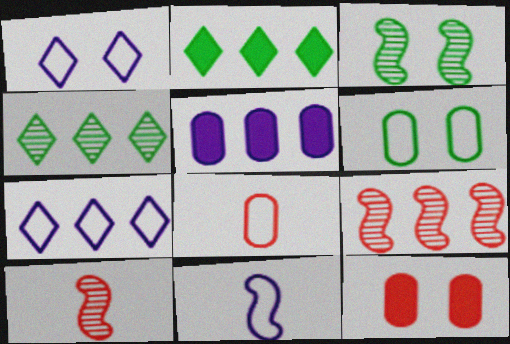[[1, 3, 12], 
[4, 11, 12]]